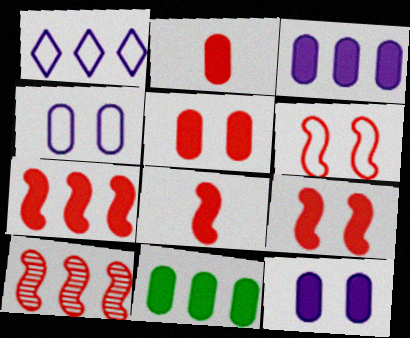[[1, 10, 11], 
[2, 11, 12], 
[6, 8, 10], 
[7, 8, 9]]